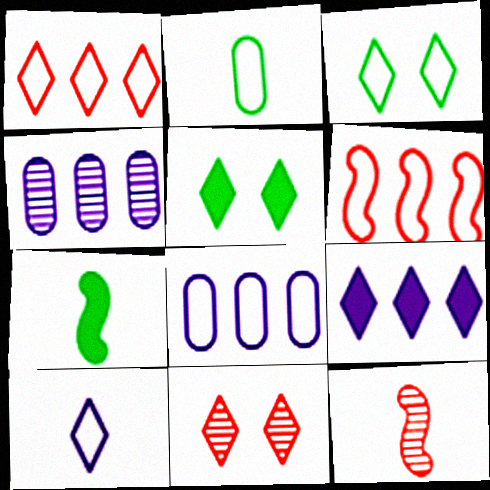[[1, 3, 10], 
[5, 8, 12], 
[7, 8, 11]]